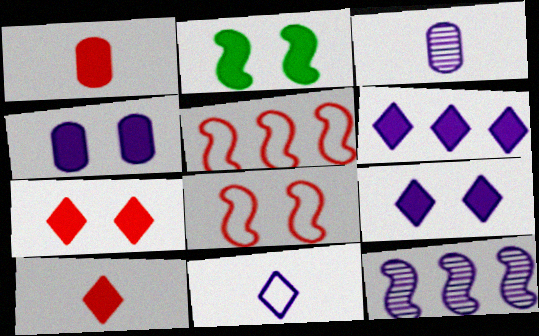[[1, 2, 6], 
[2, 4, 7], 
[4, 11, 12]]